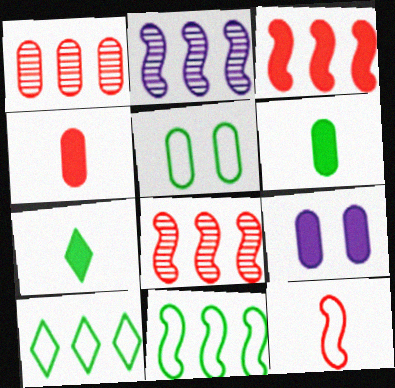[[2, 3, 11], 
[3, 7, 9]]